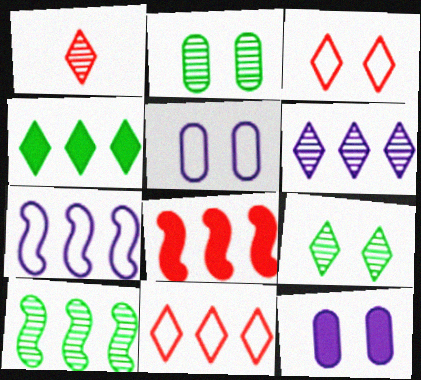[[1, 6, 9], 
[4, 6, 11], 
[7, 8, 10]]